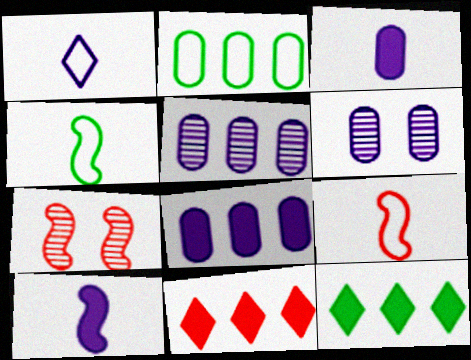[[4, 6, 11], 
[6, 9, 12]]